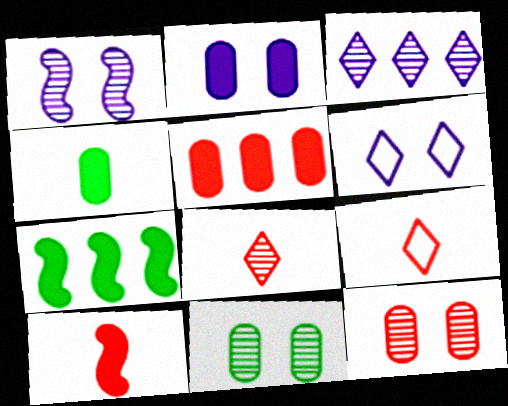[[1, 2, 6], 
[2, 4, 5]]